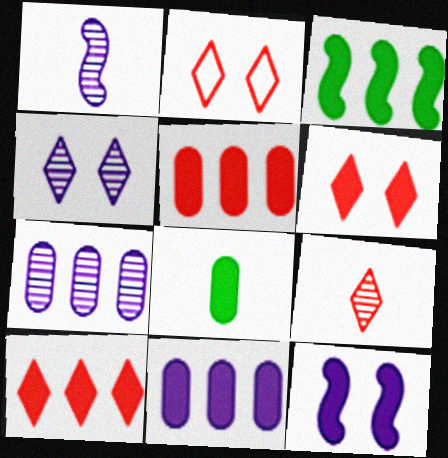[[1, 4, 7], 
[2, 9, 10], 
[3, 10, 11], 
[8, 10, 12]]